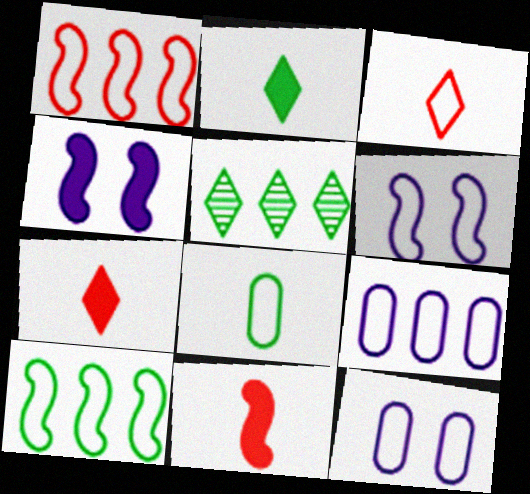[[3, 10, 12], 
[5, 11, 12]]